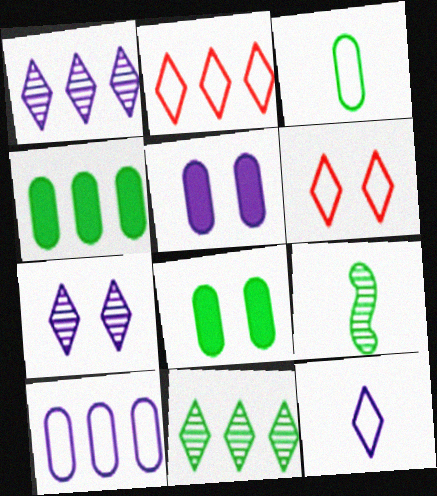[[2, 5, 9]]